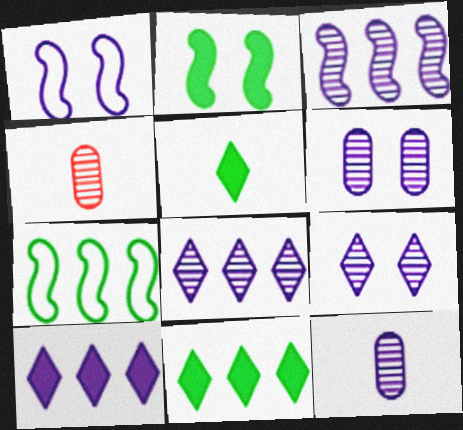[[1, 4, 11], 
[1, 10, 12], 
[3, 9, 12]]